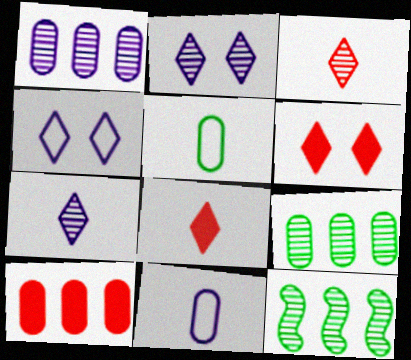[[6, 11, 12]]